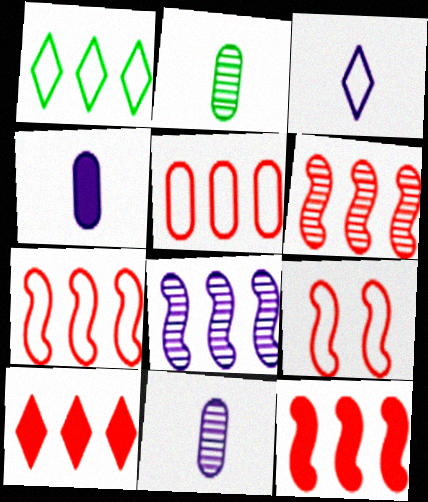[[5, 6, 10], 
[6, 7, 12]]